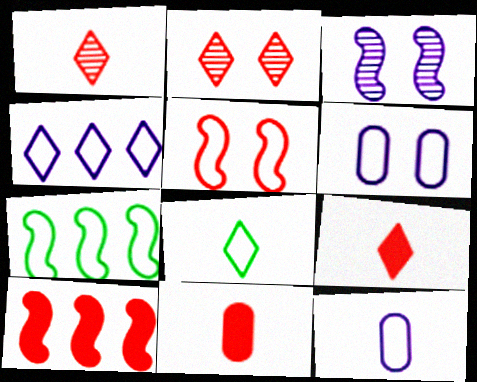[]